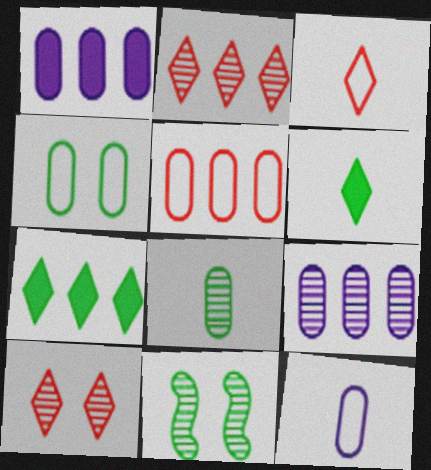[[1, 3, 11], 
[4, 5, 12]]